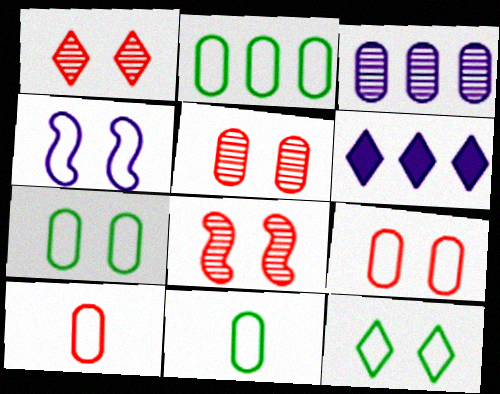[[1, 5, 8], 
[2, 7, 11], 
[4, 9, 12], 
[6, 8, 11]]